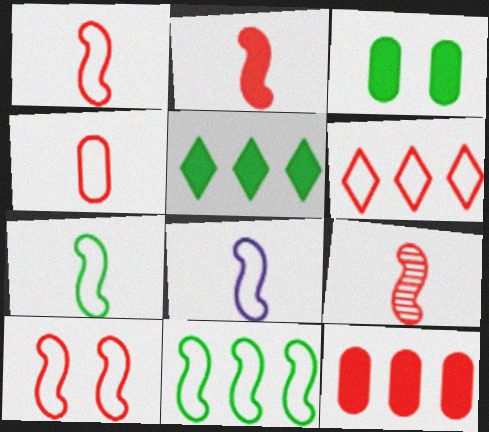[[1, 2, 9], 
[1, 7, 8], 
[4, 6, 10], 
[8, 10, 11]]